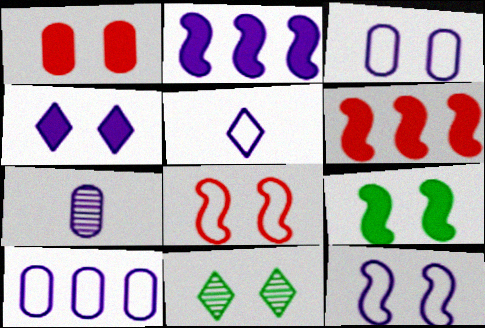[[1, 4, 9], 
[1, 11, 12], 
[5, 10, 12]]